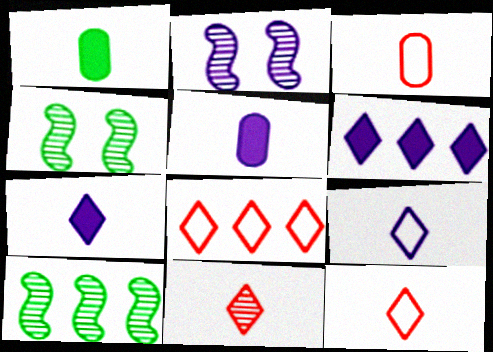[[1, 2, 8], 
[3, 4, 6], 
[4, 5, 8]]